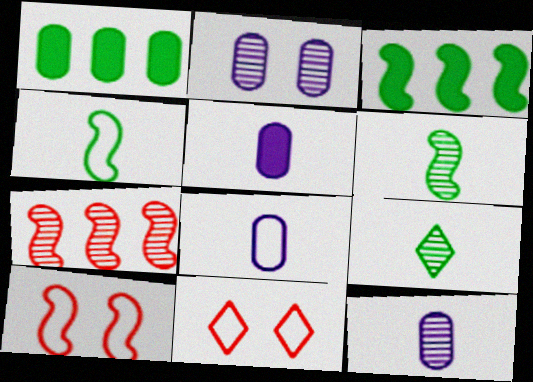[[2, 7, 9], 
[3, 11, 12], 
[5, 8, 12]]